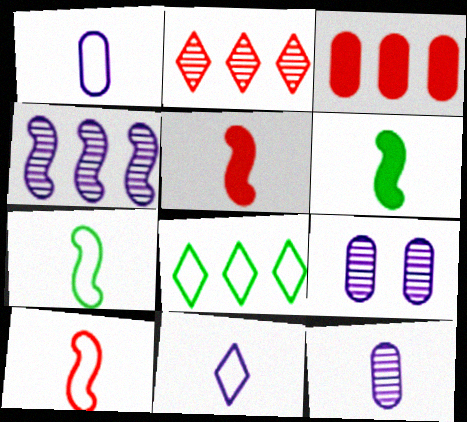[[3, 4, 8], 
[5, 8, 9]]